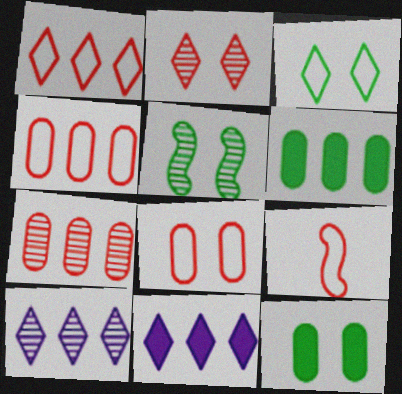[[1, 8, 9], 
[3, 5, 12], 
[9, 10, 12]]